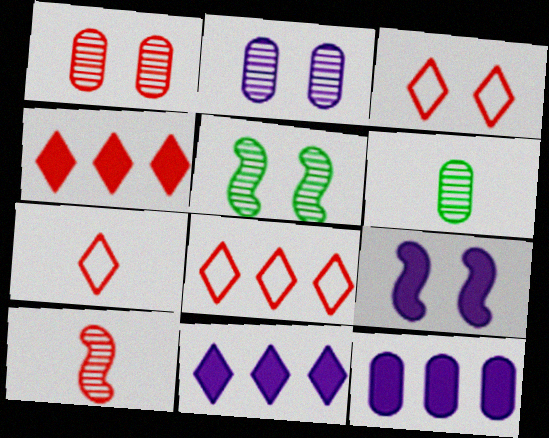[[3, 7, 8], 
[5, 7, 12], 
[6, 8, 9]]